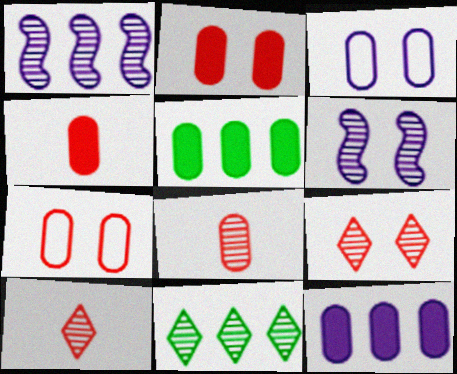[[3, 5, 8], 
[6, 8, 11]]